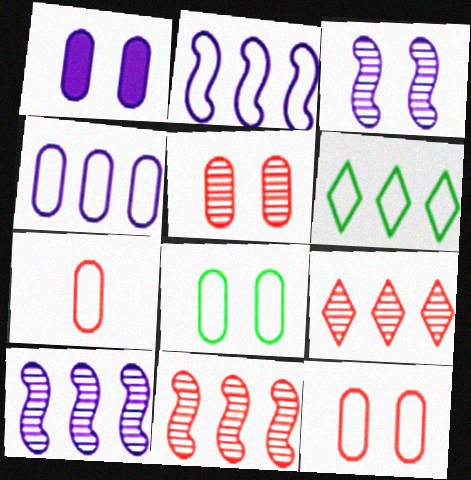[[1, 5, 8], 
[4, 7, 8]]